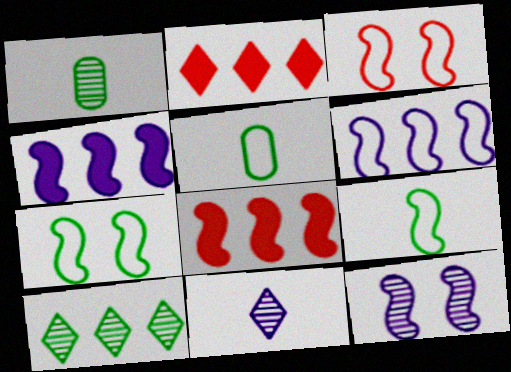[[2, 5, 12], 
[3, 6, 9], 
[8, 9, 12]]